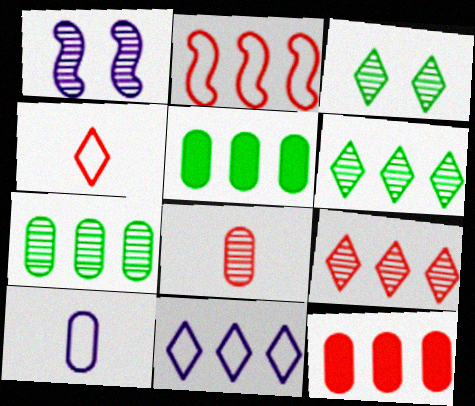[[1, 4, 5], 
[1, 6, 8], 
[2, 9, 12]]